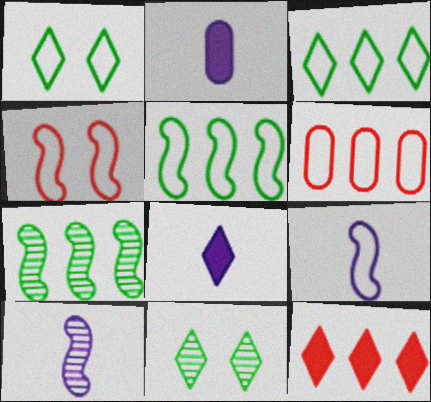[[1, 6, 9], 
[4, 5, 9]]